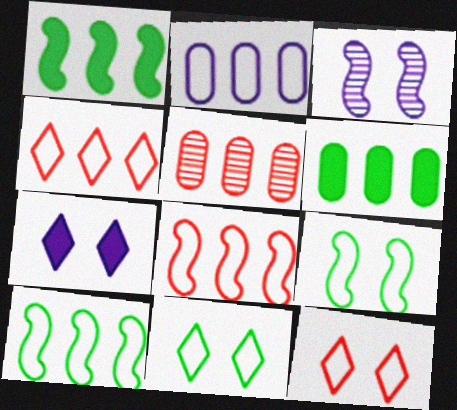[[2, 4, 10], 
[2, 5, 6]]